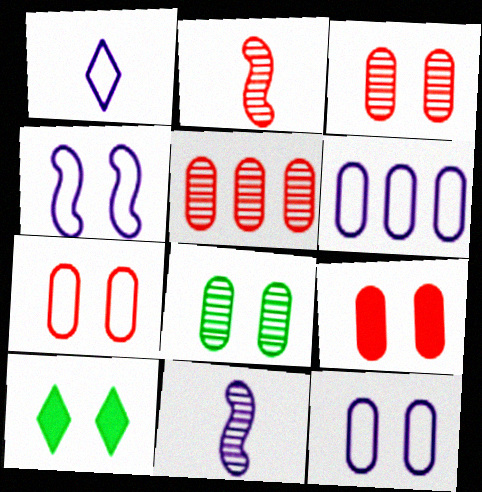[[1, 4, 6], 
[2, 6, 10], 
[3, 4, 10], 
[3, 7, 9], 
[8, 9, 12]]